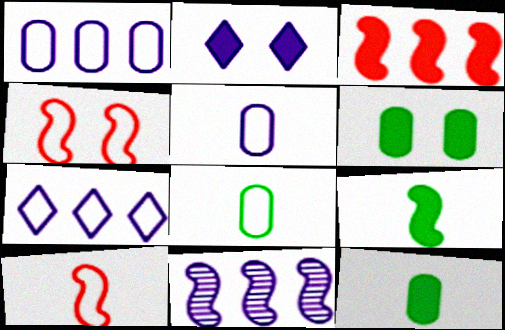[[2, 3, 12], 
[2, 5, 11], 
[4, 7, 8], 
[4, 9, 11]]